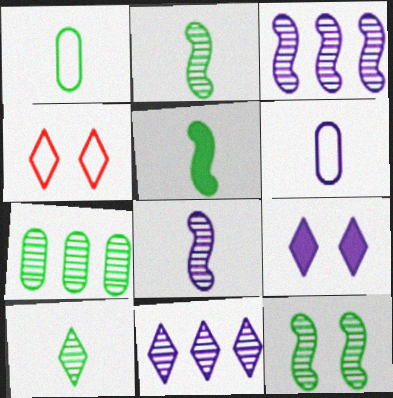[[1, 5, 10], 
[3, 6, 9], 
[7, 10, 12]]